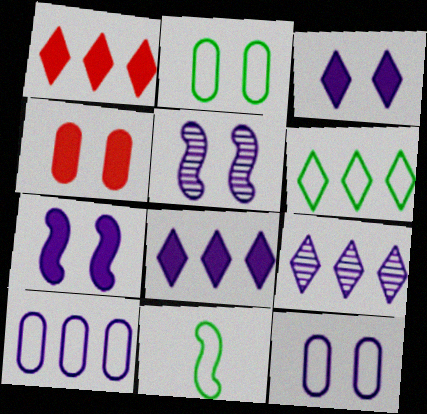[[1, 6, 9], 
[2, 6, 11], 
[3, 5, 12], 
[4, 9, 11]]